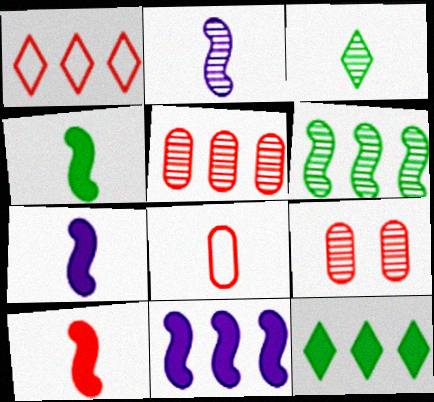[[1, 9, 10], 
[3, 7, 8], 
[4, 7, 10]]